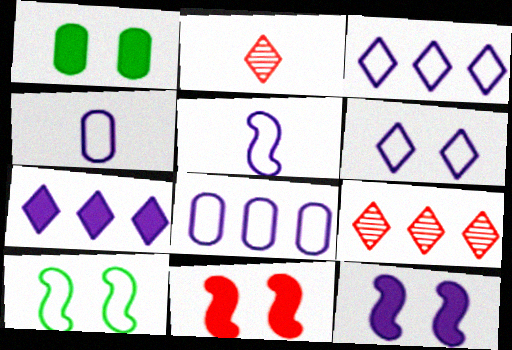[[1, 5, 9], 
[5, 6, 8]]